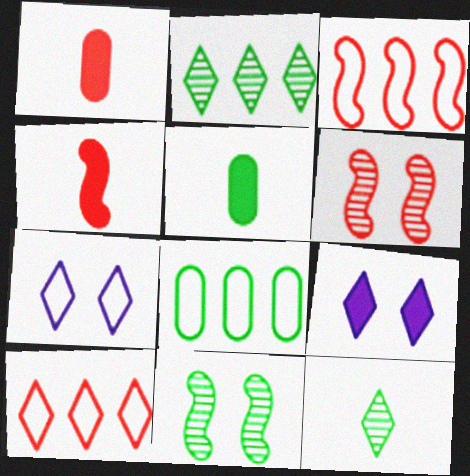[[1, 6, 10], 
[3, 4, 6], 
[9, 10, 12]]